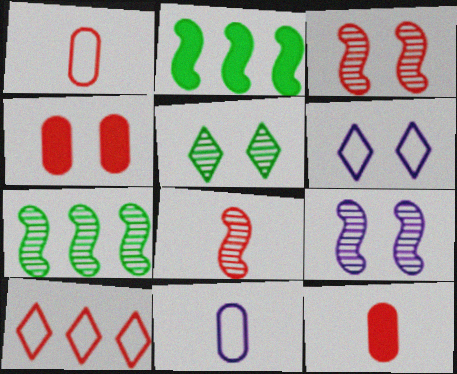[[3, 10, 12], 
[4, 8, 10], 
[6, 7, 12], 
[7, 8, 9]]